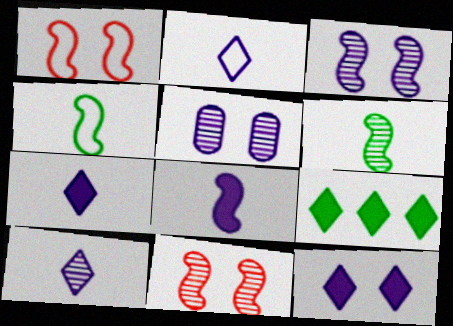[[2, 7, 10]]